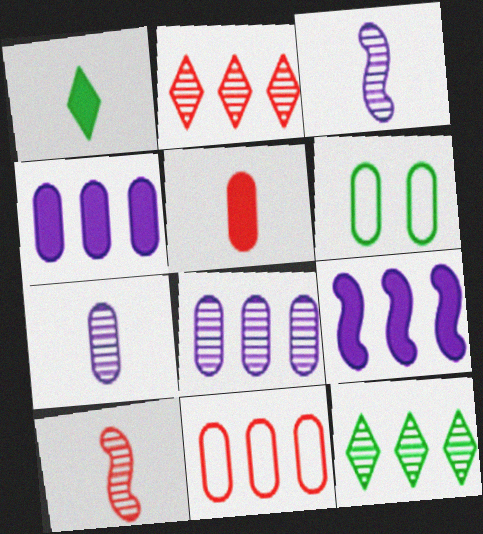[[5, 6, 8], 
[9, 11, 12]]